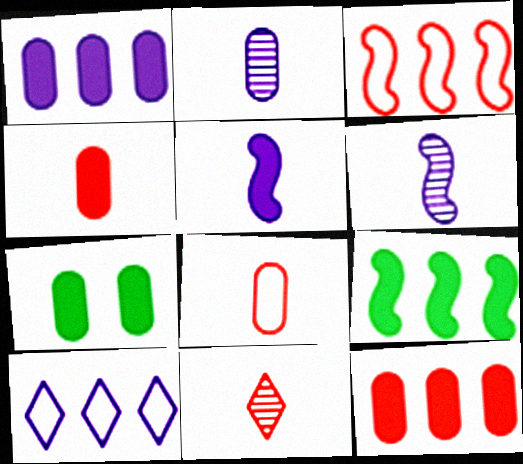[[1, 4, 7]]